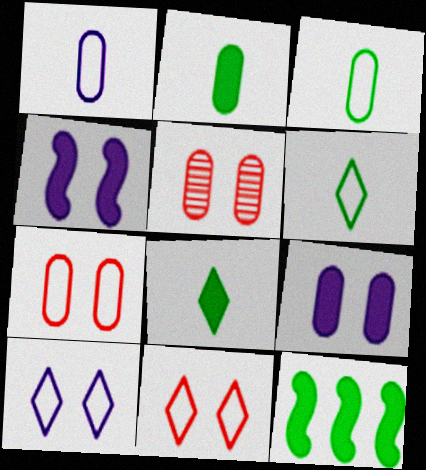[]